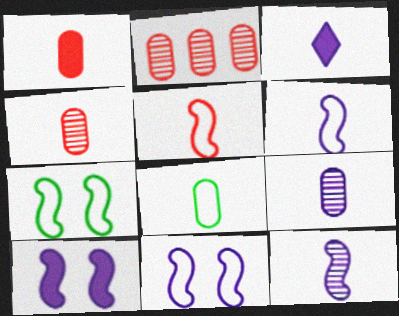[[1, 8, 9], 
[2, 3, 7], 
[3, 6, 9]]